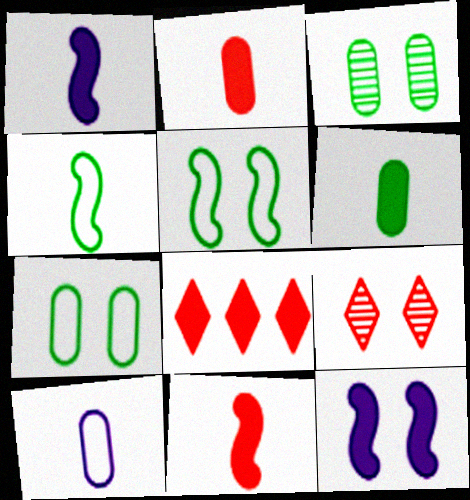[[6, 8, 12], 
[7, 9, 12]]